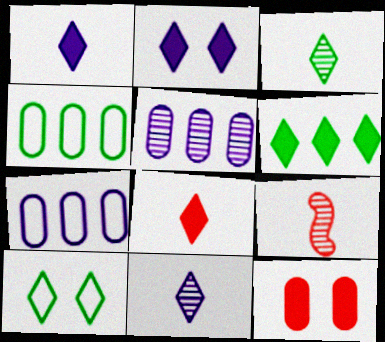[[2, 4, 9], 
[2, 6, 8], 
[3, 6, 10]]